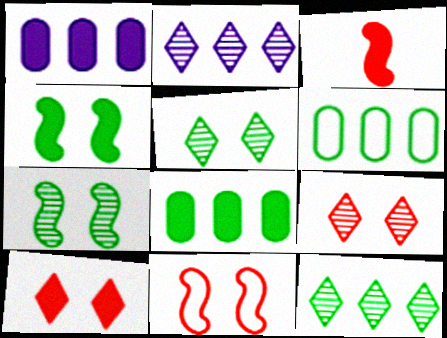[]